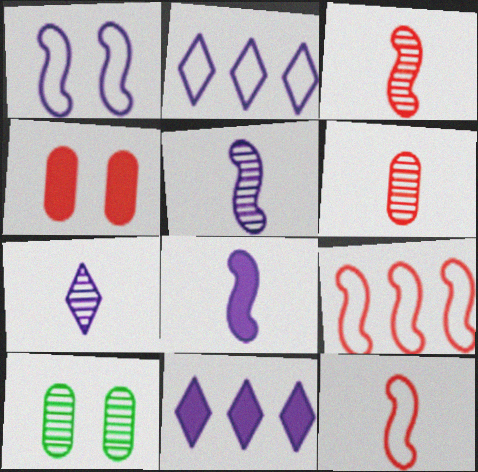[[10, 11, 12]]